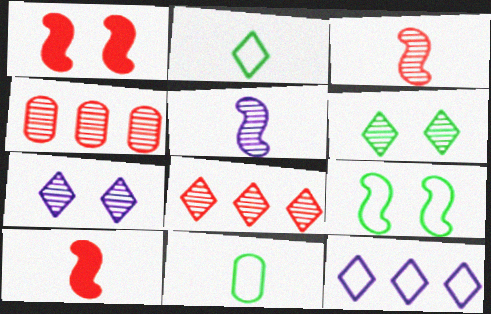[[4, 5, 6]]